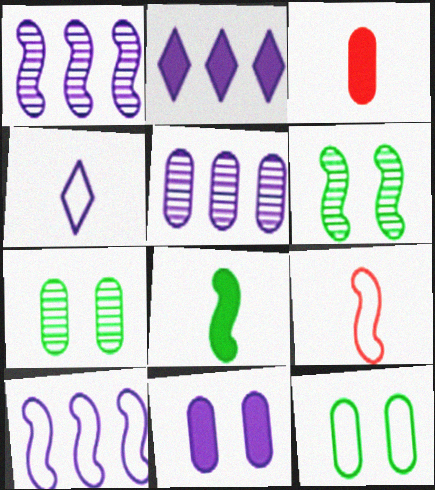[[1, 4, 11], 
[2, 5, 10], 
[2, 7, 9], 
[3, 5, 12]]